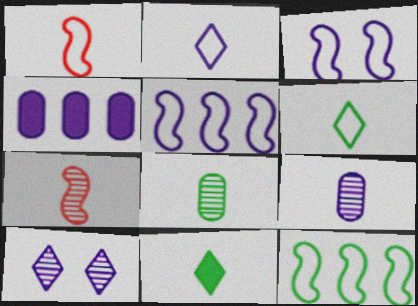[[1, 3, 12], 
[1, 9, 11]]